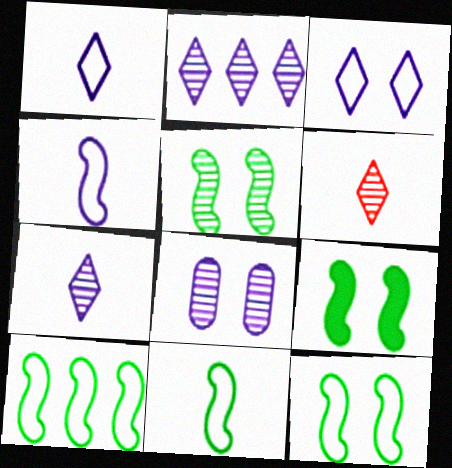[[5, 9, 12], 
[10, 11, 12]]